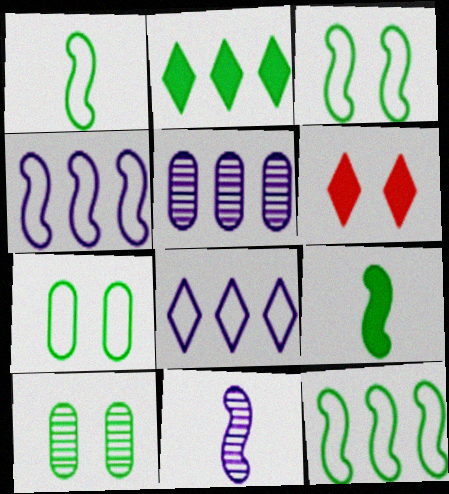[[1, 2, 10], 
[1, 3, 12], 
[1, 5, 6]]